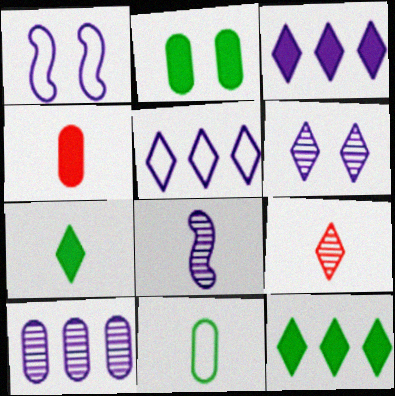[[6, 8, 10]]